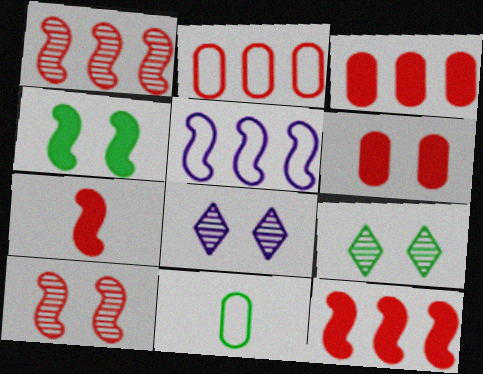[[8, 11, 12]]